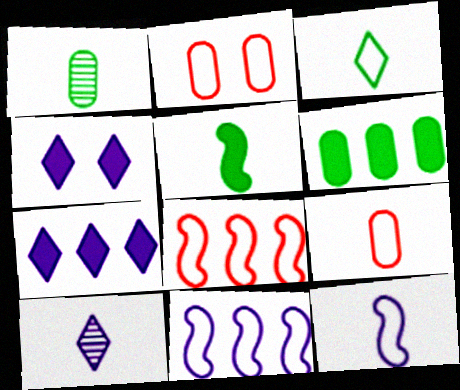[[1, 3, 5], 
[1, 4, 8], 
[2, 3, 11], 
[3, 9, 12], 
[5, 9, 10]]